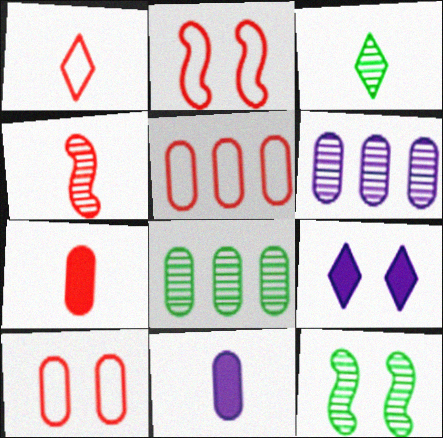[[1, 2, 5], 
[1, 4, 7], 
[3, 8, 12], 
[8, 10, 11], 
[9, 10, 12]]